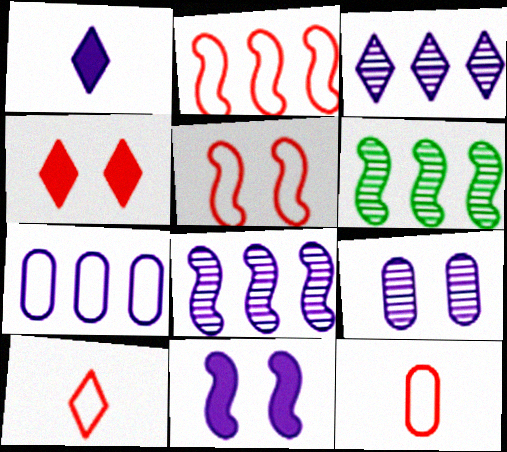[]